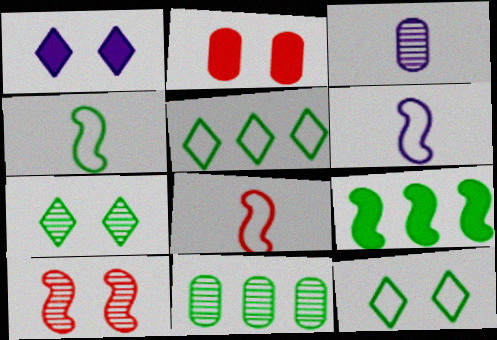[[1, 8, 11], 
[4, 6, 8], 
[5, 9, 11], 
[6, 9, 10]]